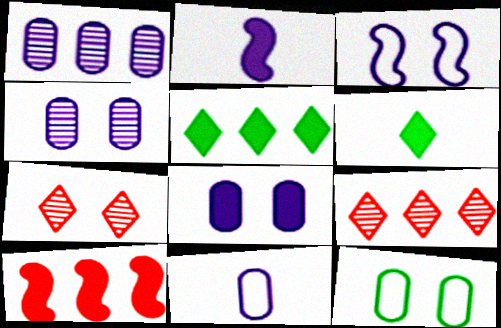[[1, 8, 11], 
[2, 9, 12], 
[6, 8, 10]]